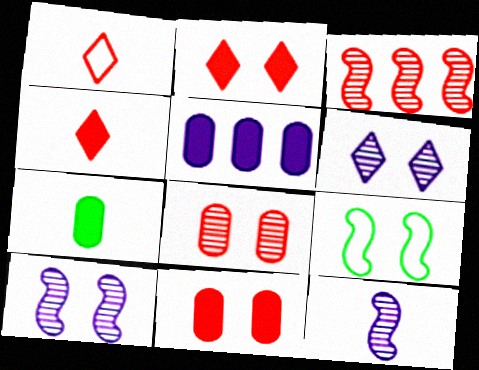[[1, 3, 11], 
[1, 7, 12], 
[5, 7, 11], 
[6, 9, 11]]